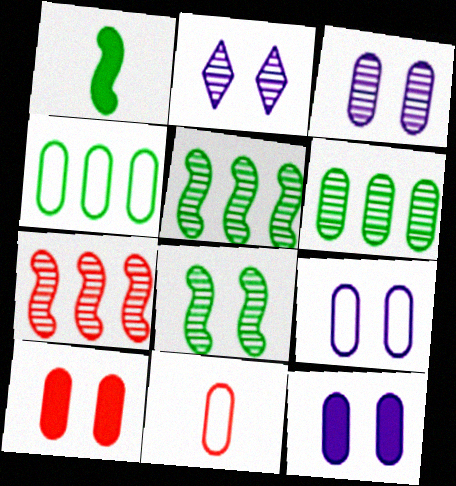[[3, 9, 12], 
[4, 9, 11], 
[6, 11, 12]]